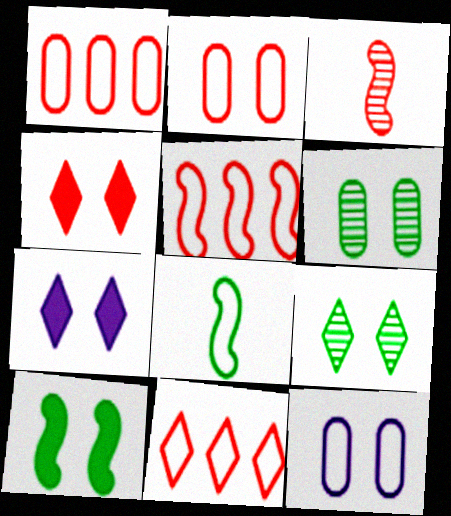[[1, 3, 4], 
[1, 5, 11], 
[8, 11, 12]]